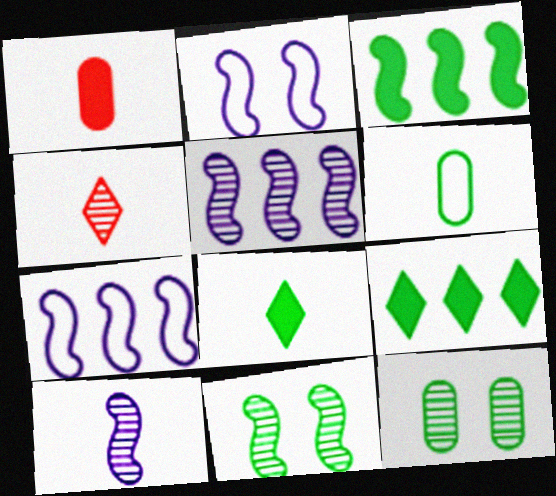[[4, 5, 12], 
[6, 9, 11]]